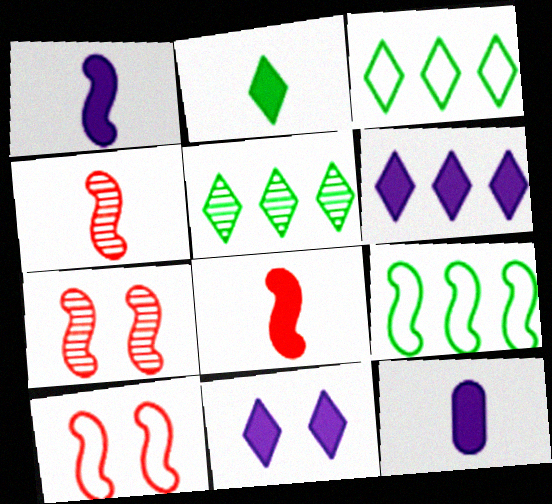[[1, 7, 9], 
[2, 8, 12], 
[3, 7, 12], 
[5, 10, 12]]